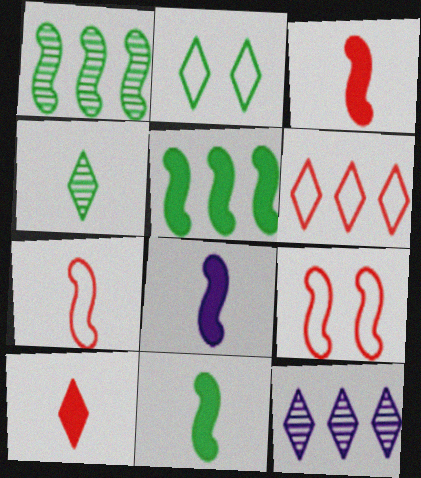[[1, 8, 9], 
[2, 10, 12], 
[3, 8, 11]]